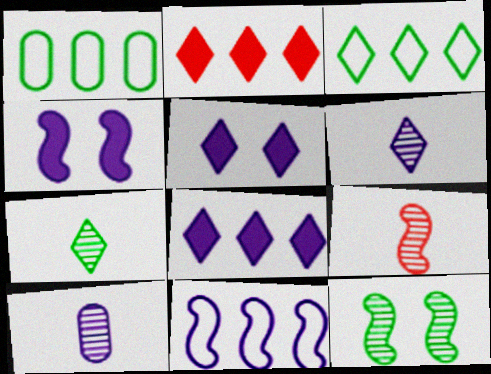[[1, 5, 9], 
[5, 10, 11], 
[7, 9, 10]]